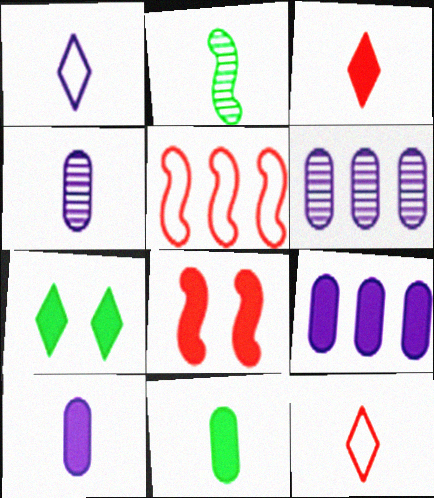[[2, 10, 12], 
[4, 5, 7]]